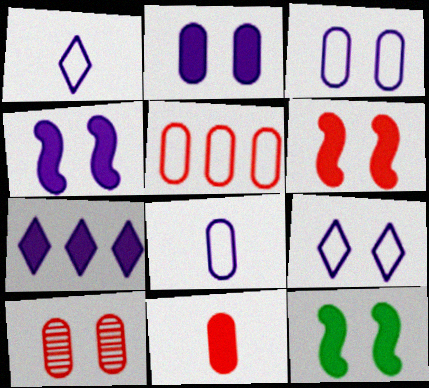[[4, 6, 12], 
[5, 10, 11], 
[7, 11, 12], 
[9, 10, 12]]